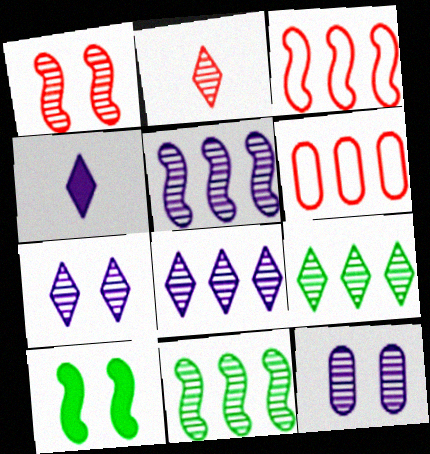[[2, 7, 9], 
[2, 11, 12]]